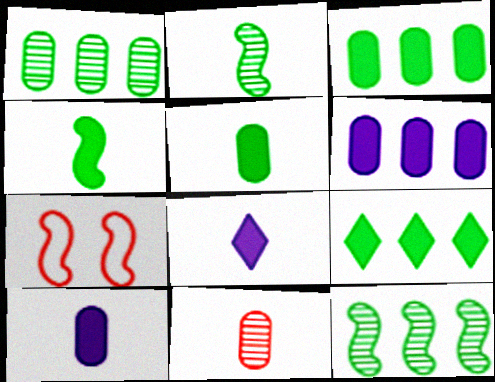[[1, 7, 8]]